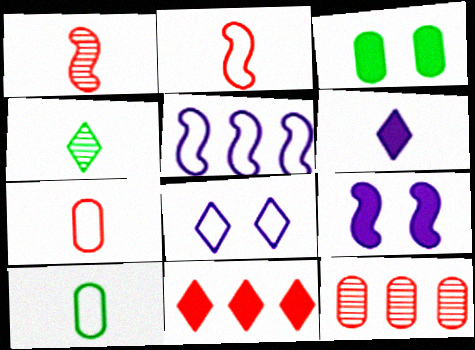[[1, 6, 10], 
[4, 8, 11]]